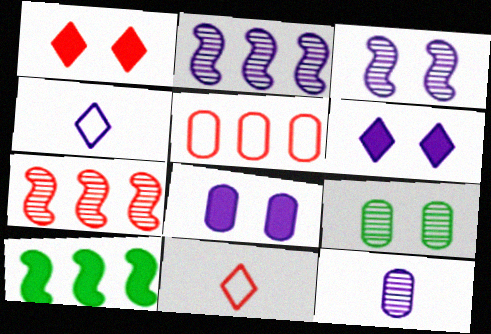[[2, 4, 8]]